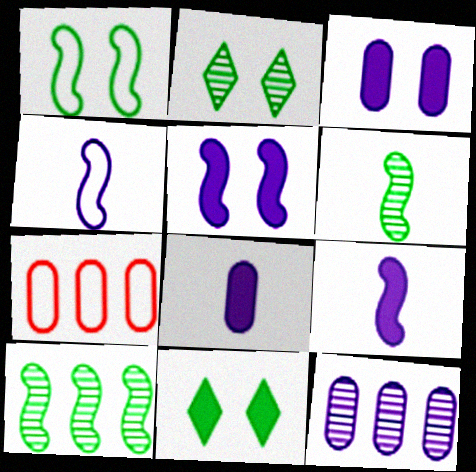[[2, 7, 9]]